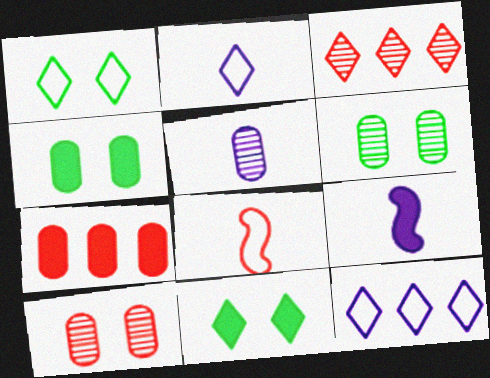[[2, 3, 11], 
[2, 5, 9], 
[7, 9, 11]]